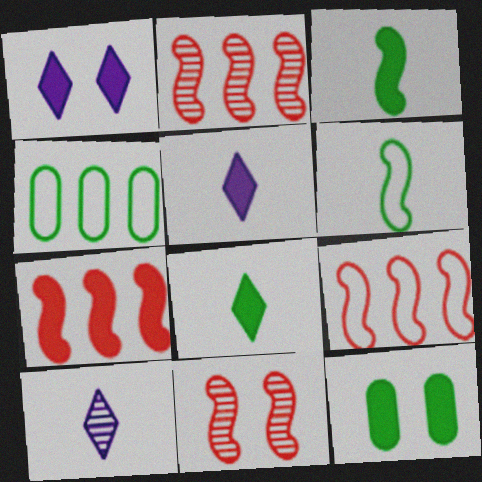[[2, 7, 9], 
[4, 5, 11], 
[5, 7, 12], 
[9, 10, 12]]